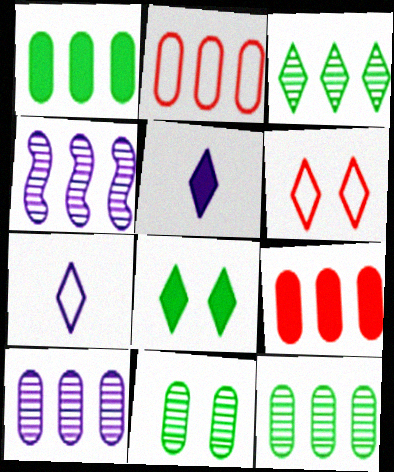[[1, 2, 10], 
[3, 5, 6]]